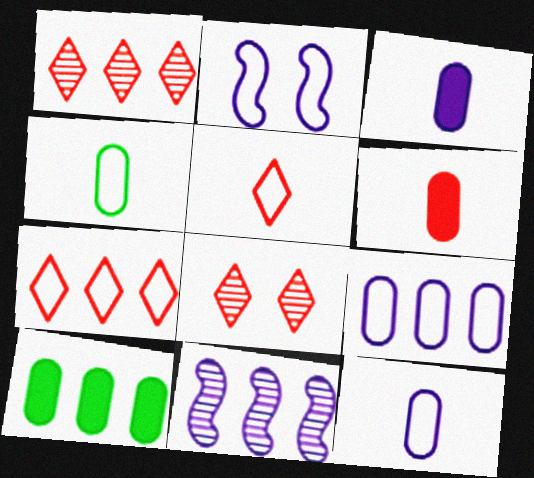[[2, 4, 7], 
[7, 10, 11]]